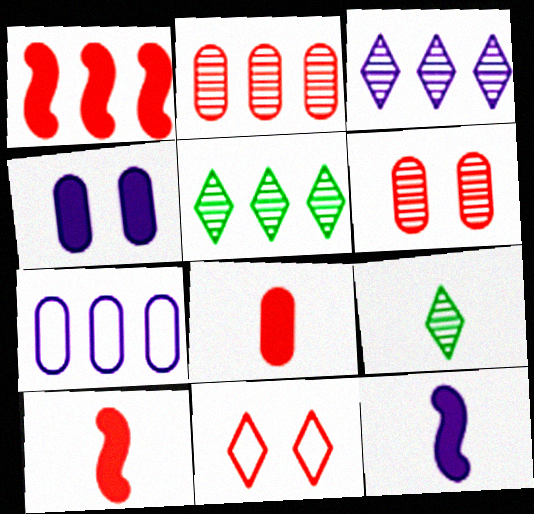[[1, 5, 7], 
[2, 10, 11]]